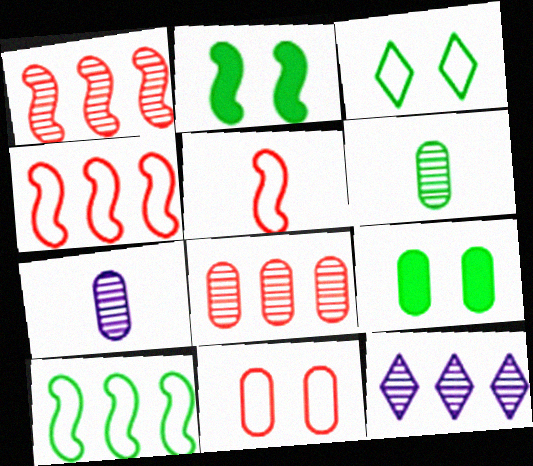[[5, 9, 12]]